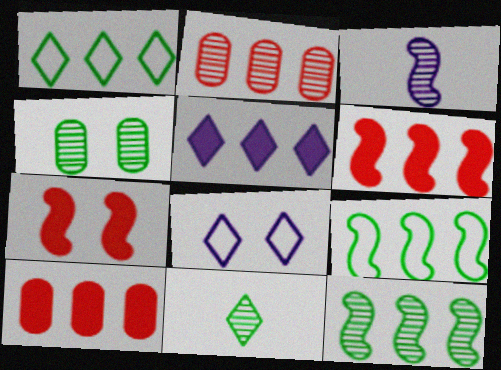[[2, 5, 9], 
[3, 7, 9], 
[4, 7, 8], 
[4, 11, 12]]